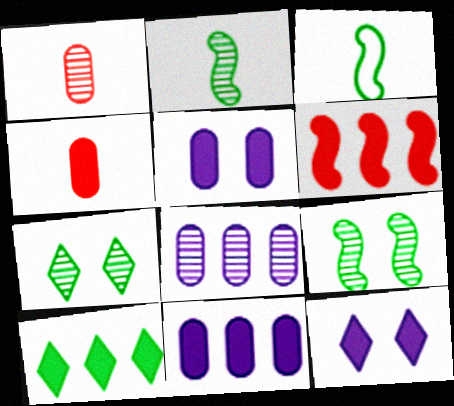[[6, 10, 11]]